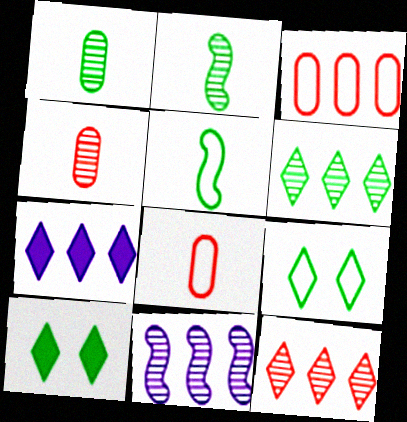[[8, 10, 11]]